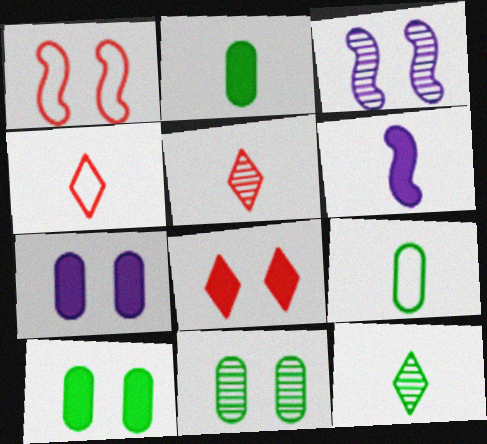[[5, 6, 9]]